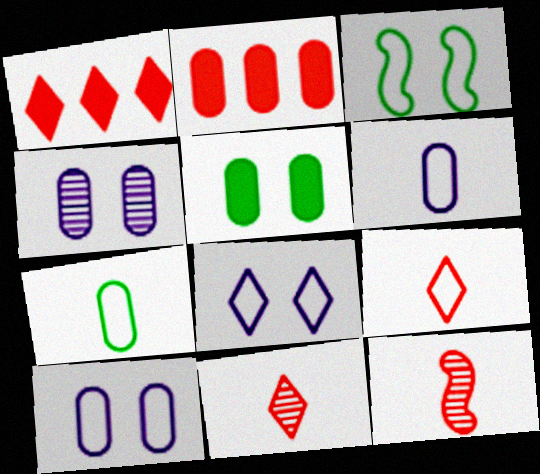[[2, 4, 7]]